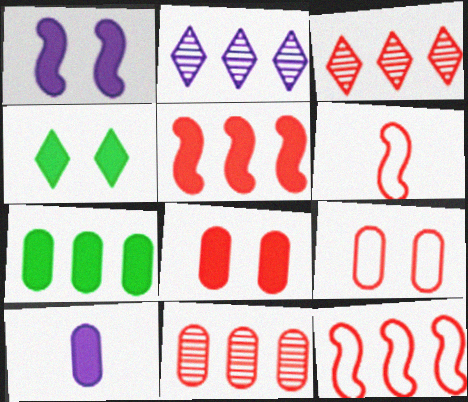[[1, 4, 8], 
[2, 7, 12], 
[3, 6, 8], 
[4, 5, 10], 
[7, 8, 10]]